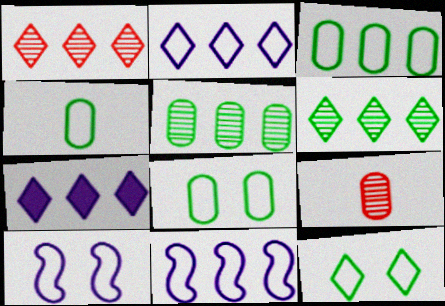[[3, 4, 8]]